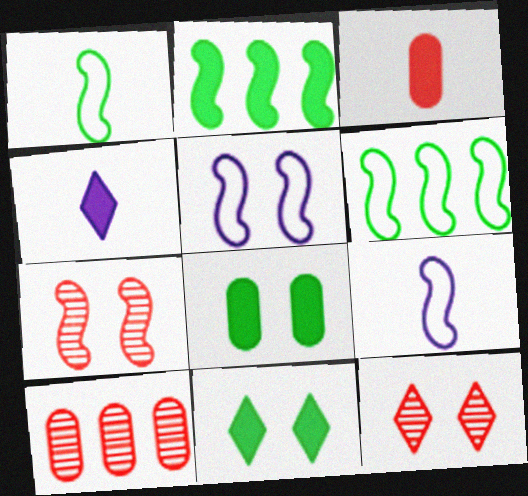[[2, 7, 9], 
[5, 8, 12], 
[9, 10, 11]]